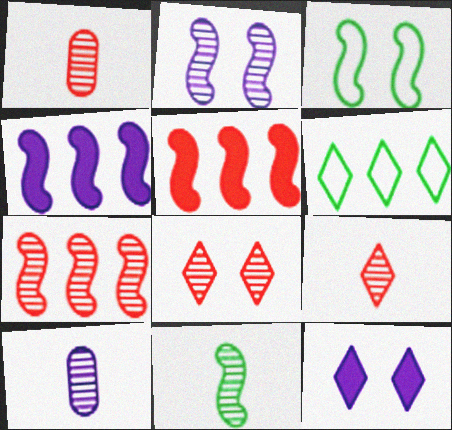[[1, 7, 8], 
[2, 7, 11], 
[6, 9, 12], 
[9, 10, 11]]